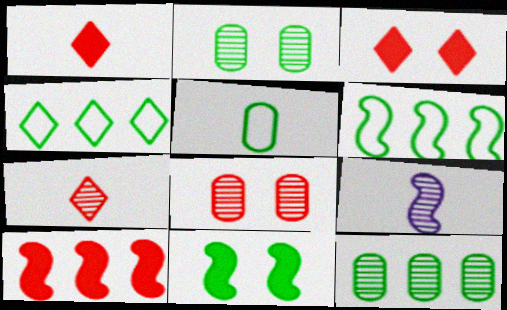[[1, 5, 9]]